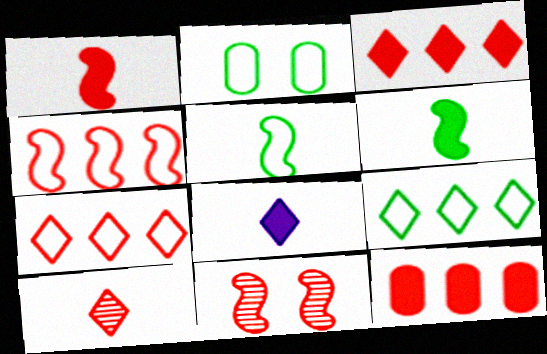[[1, 4, 11], 
[2, 5, 9]]